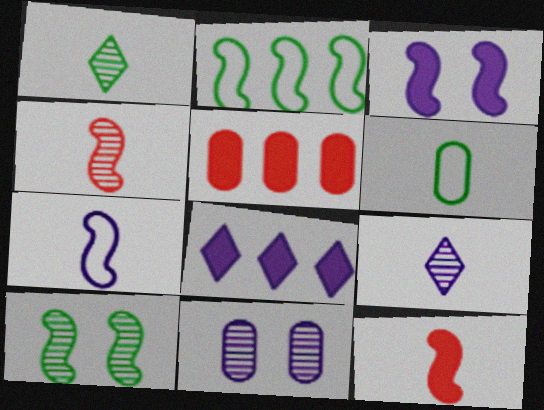[[2, 3, 4], 
[5, 6, 11], 
[6, 9, 12], 
[7, 8, 11]]